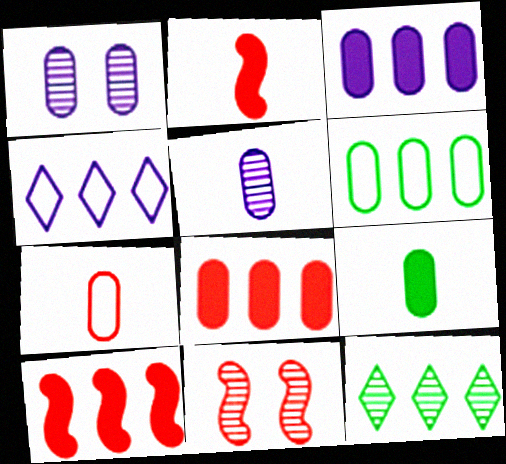[[4, 9, 11], 
[5, 7, 9], 
[5, 11, 12]]